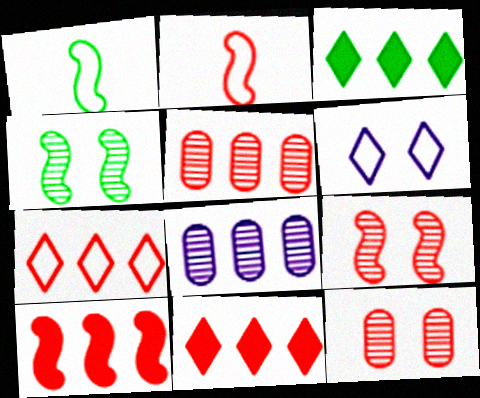[[2, 9, 10], 
[2, 11, 12], 
[5, 7, 10]]